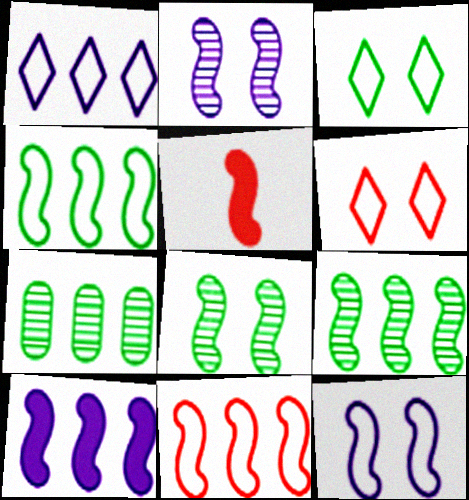[[2, 4, 5], 
[5, 9, 12], 
[9, 10, 11]]